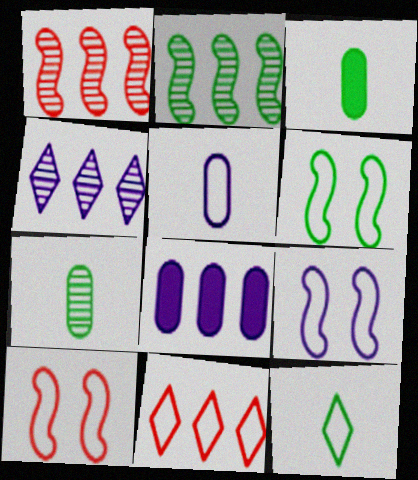[[2, 8, 11], 
[3, 4, 10], 
[5, 6, 11], 
[6, 9, 10]]